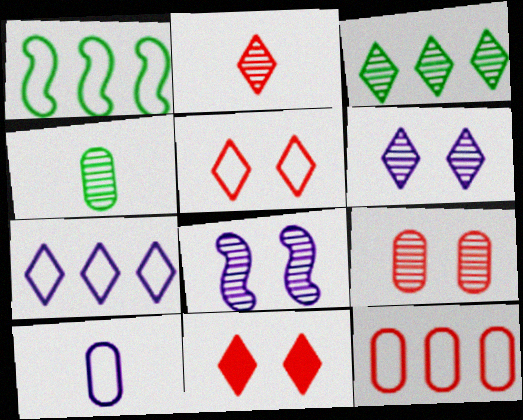[[1, 5, 10], 
[1, 7, 12], 
[2, 3, 6]]